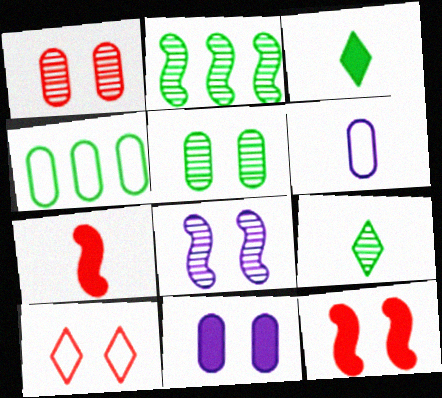[[1, 10, 12], 
[2, 5, 9], 
[6, 7, 9]]